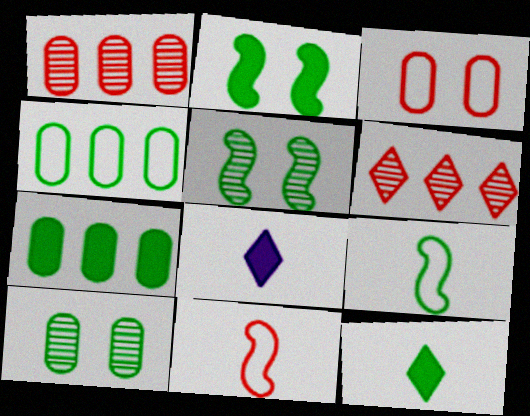[[2, 7, 12], 
[4, 5, 12]]